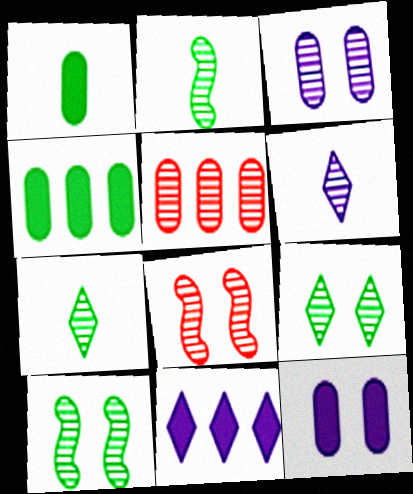[[3, 8, 9], 
[5, 6, 10]]